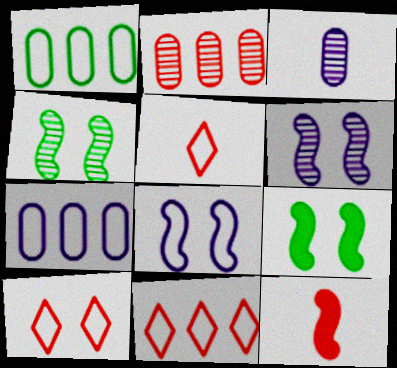[[1, 5, 8], 
[2, 10, 12], 
[3, 9, 11], 
[5, 10, 11]]